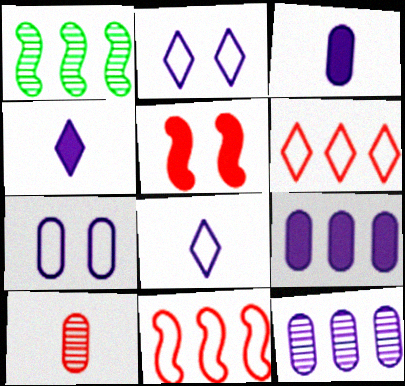[[1, 6, 9], 
[3, 7, 12], 
[5, 6, 10]]